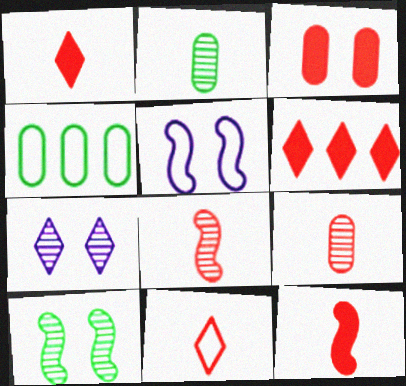[[2, 5, 6], 
[3, 6, 12], 
[4, 5, 11], 
[4, 7, 12], 
[9, 11, 12]]